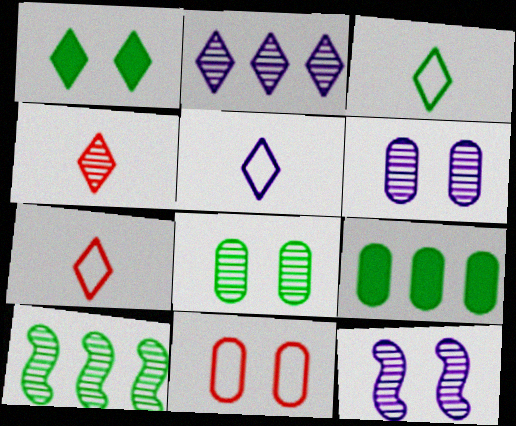[[1, 2, 7], 
[1, 11, 12], 
[3, 5, 7], 
[4, 6, 10], 
[7, 9, 12]]